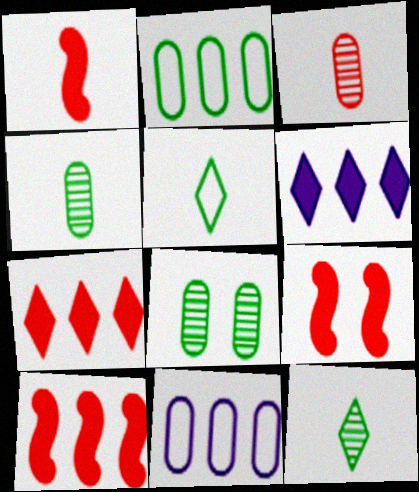[[1, 9, 10], 
[9, 11, 12]]